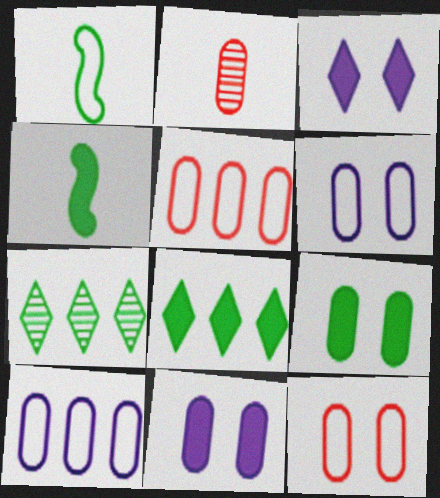[[1, 7, 9], 
[2, 9, 10], 
[4, 8, 9]]